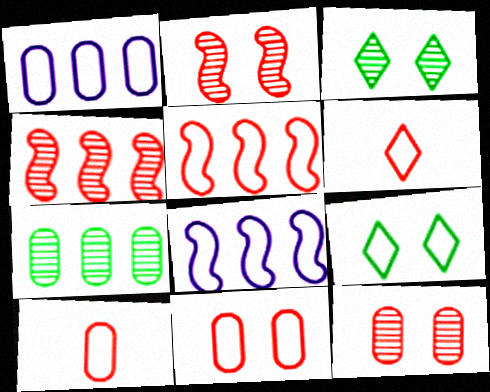[[5, 6, 11], 
[8, 9, 10]]